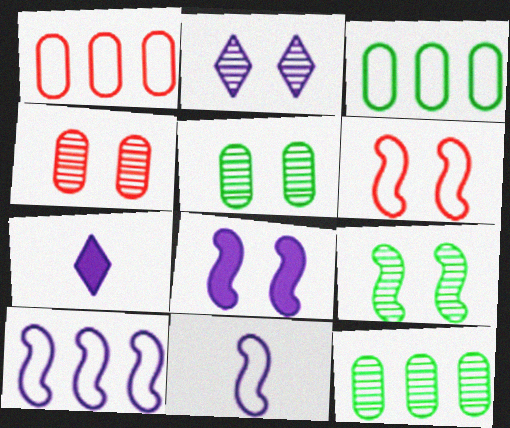[[1, 7, 9], 
[2, 4, 9], 
[6, 7, 12], 
[6, 8, 9]]